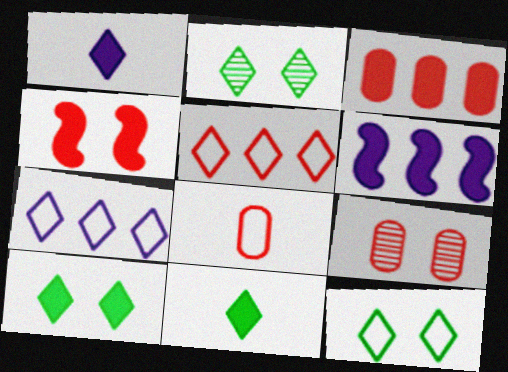[[1, 2, 5], 
[2, 6, 8], 
[2, 10, 12], 
[3, 8, 9]]